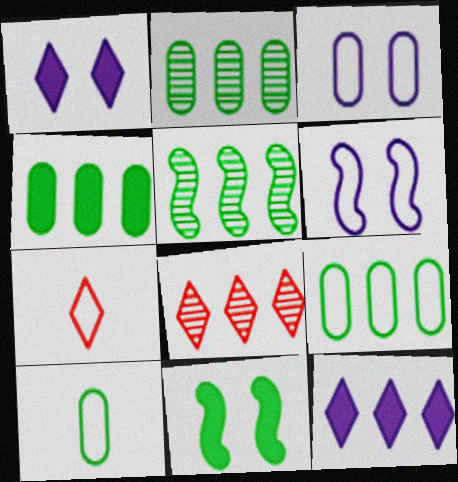[[2, 4, 9], 
[6, 7, 9]]